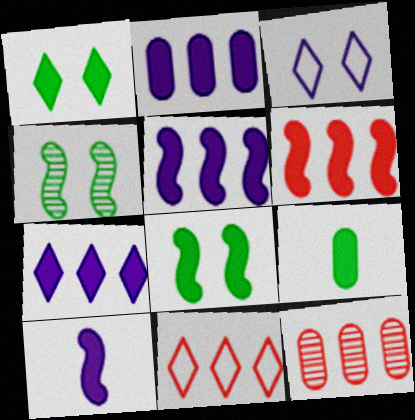[[2, 5, 7], 
[6, 8, 10], 
[6, 11, 12]]